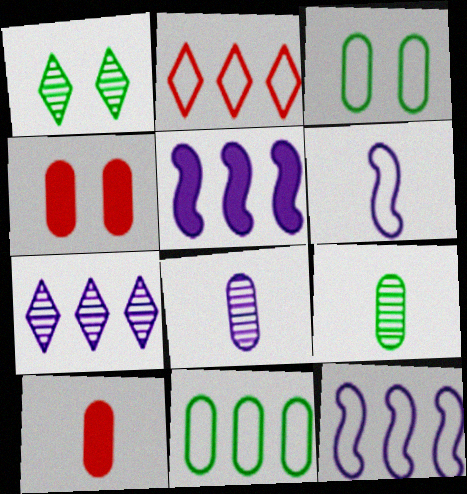[[1, 10, 12], 
[2, 3, 6], 
[2, 11, 12], 
[4, 8, 11]]